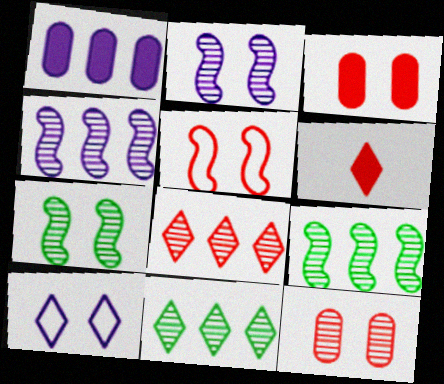[[3, 7, 10], 
[6, 10, 11]]